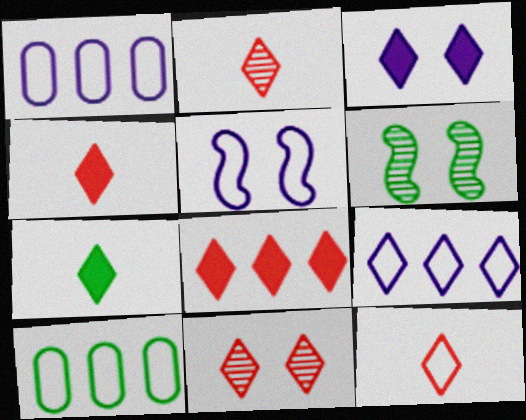[[1, 4, 6], 
[2, 4, 12], 
[3, 7, 8], 
[5, 10, 12], 
[6, 7, 10], 
[7, 9, 11], 
[8, 11, 12]]